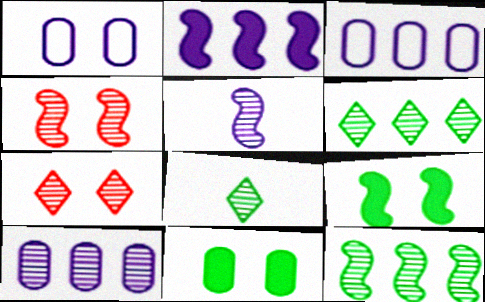[[1, 7, 9], 
[4, 5, 12], 
[4, 8, 10]]